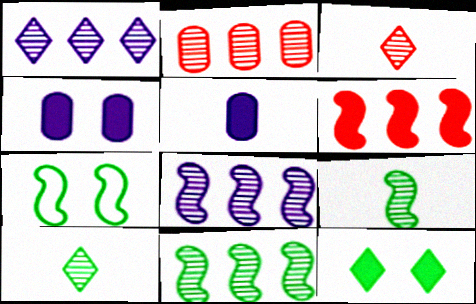[[1, 2, 11], 
[5, 6, 12]]